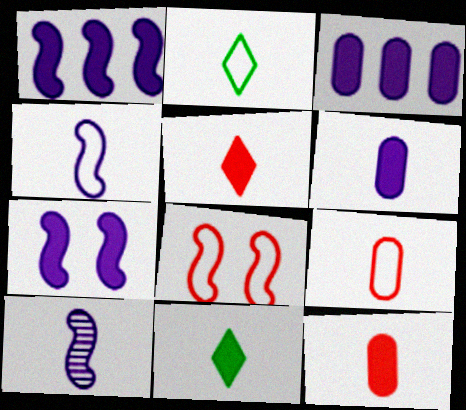[[2, 4, 9], 
[2, 10, 12], 
[9, 10, 11]]